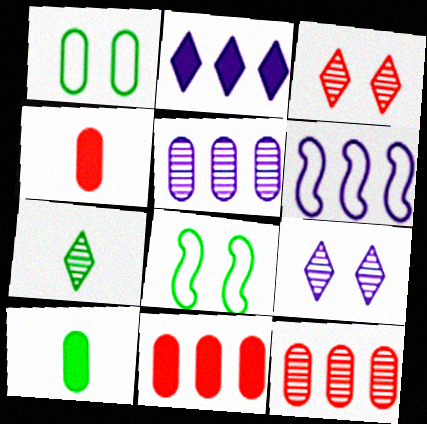[[1, 4, 5], 
[2, 5, 6], 
[3, 6, 10]]